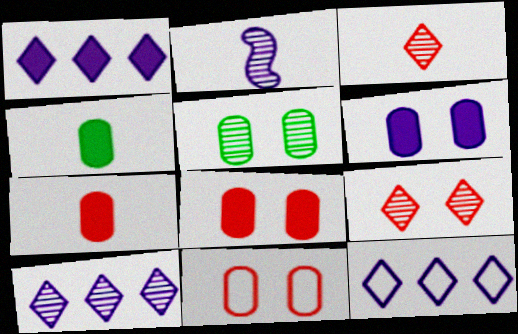[[1, 10, 12], 
[2, 6, 12], 
[5, 6, 11]]